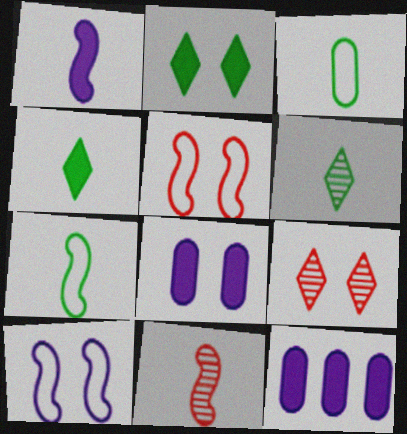[[1, 7, 11], 
[5, 6, 12], 
[7, 9, 12]]